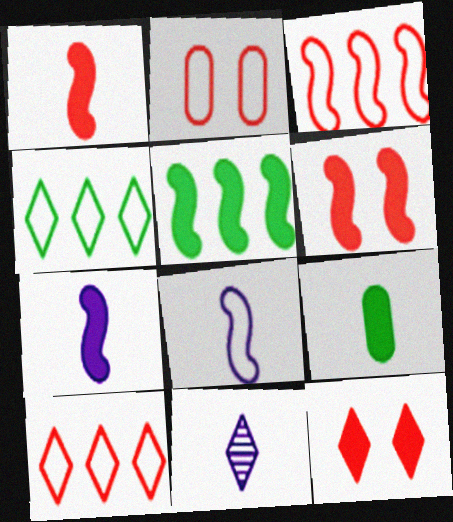[[2, 4, 8], 
[2, 5, 11], 
[4, 11, 12], 
[5, 6, 7]]